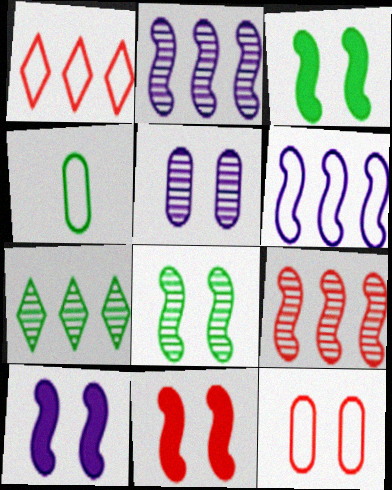[[3, 4, 7], 
[3, 10, 11]]